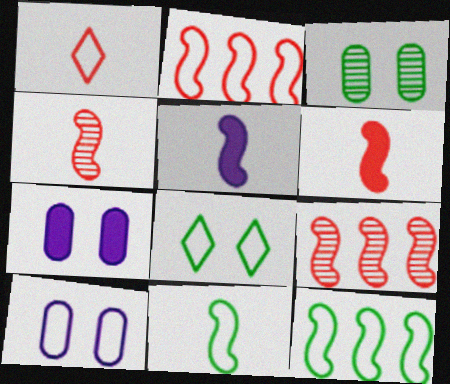[[1, 10, 12], 
[4, 5, 11]]